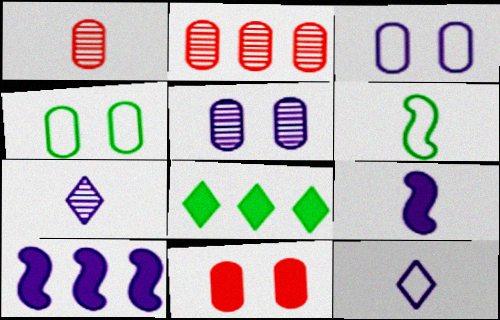[[3, 7, 10], 
[4, 5, 11], 
[5, 10, 12], 
[8, 9, 11]]